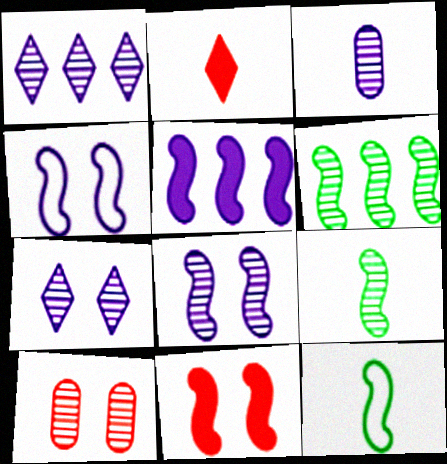[[1, 3, 8], 
[1, 9, 10], 
[2, 3, 12]]